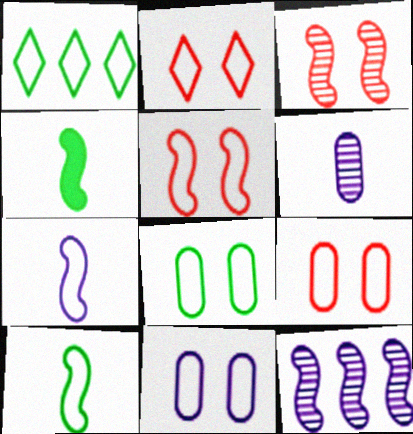[[1, 7, 9], 
[1, 8, 10], 
[2, 5, 9], 
[4, 5, 12], 
[8, 9, 11]]